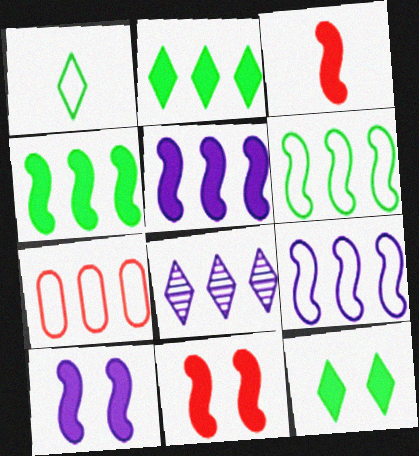[[3, 4, 10], 
[4, 7, 8]]